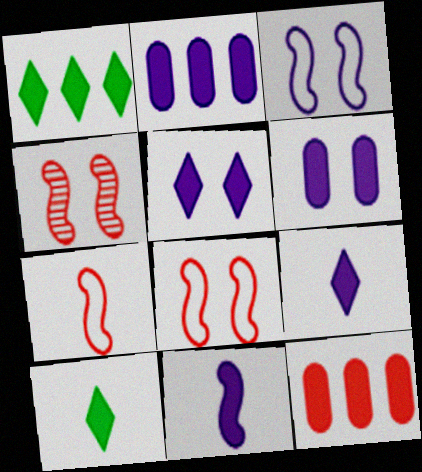[[2, 5, 11]]